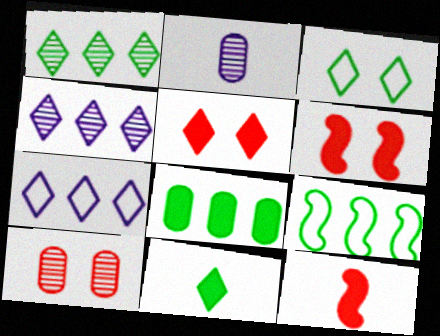[[1, 3, 11], 
[1, 8, 9], 
[2, 5, 9]]